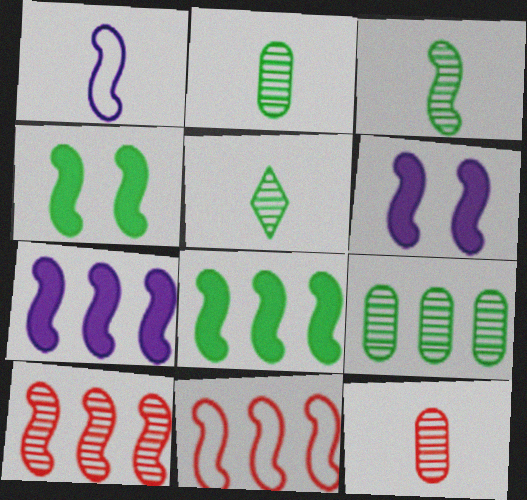[[1, 4, 10], 
[2, 3, 5], 
[3, 6, 11]]